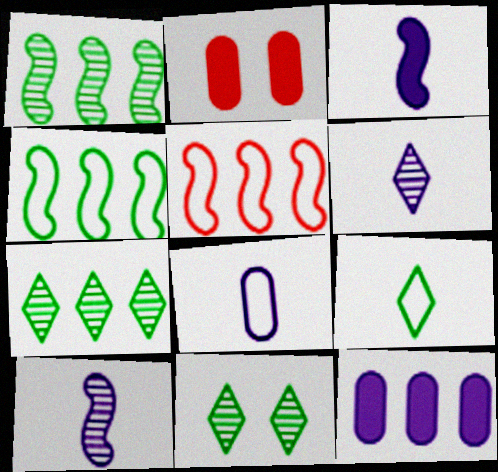[[2, 4, 6], 
[3, 6, 8], 
[5, 7, 12]]